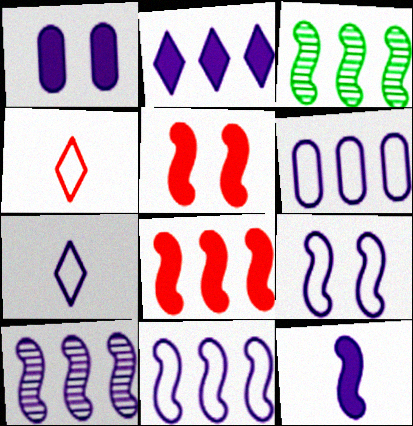[[1, 2, 12], 
[1, 3, 4], 
[1, 7, 10], 
[2, 6, 10], 
[3, 8, 11], 
[6, 7, 9], 
[9, 10, 12]]